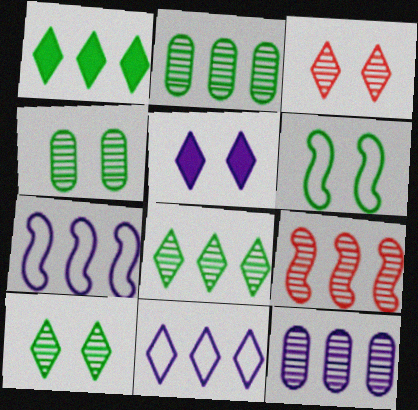[[8, 9, 12]]